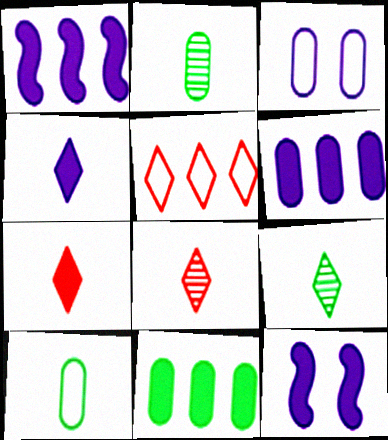[[2, 5, 12], 
[4, 6, 12], 
[7, 11, 12]]